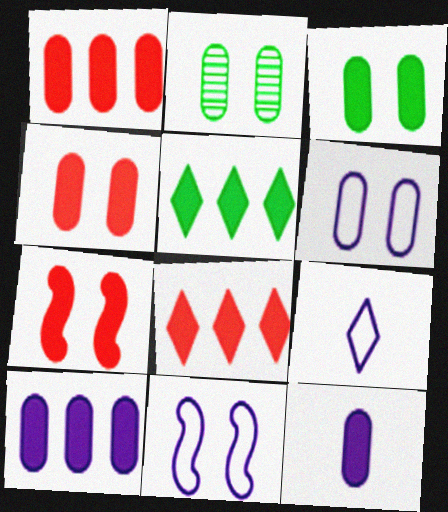[[1, 3, 12], 
[2, 4, 6], 
[5, 7, 12]]